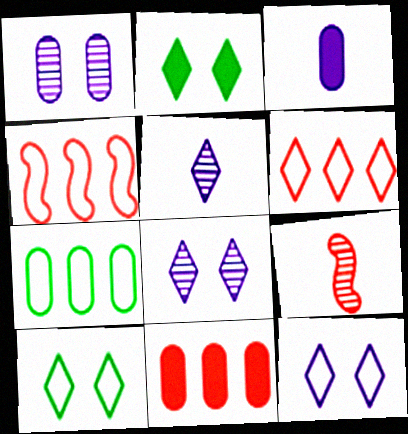[[2, 5, 6]]